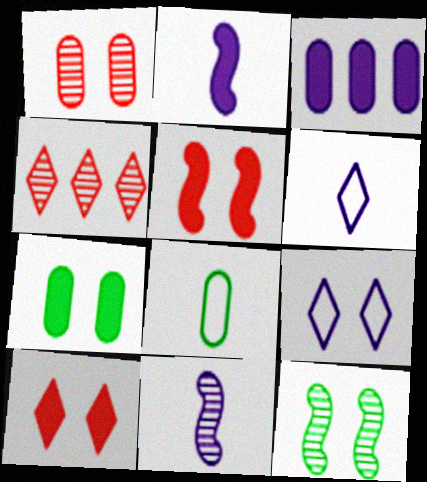[[1, 3, 8], 
[3, 9, 11]]